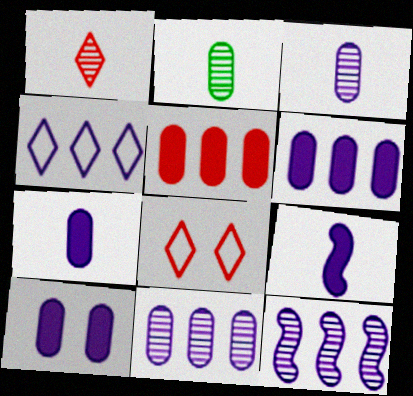[[4, 6, 12], 
[6, 7, 10]]